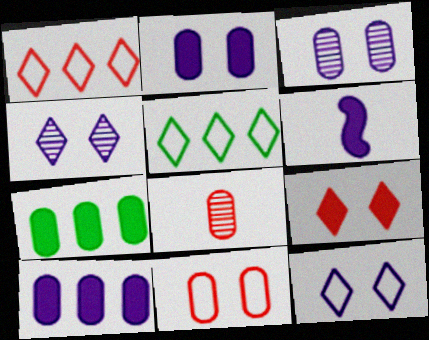[[6, 7, 9]]